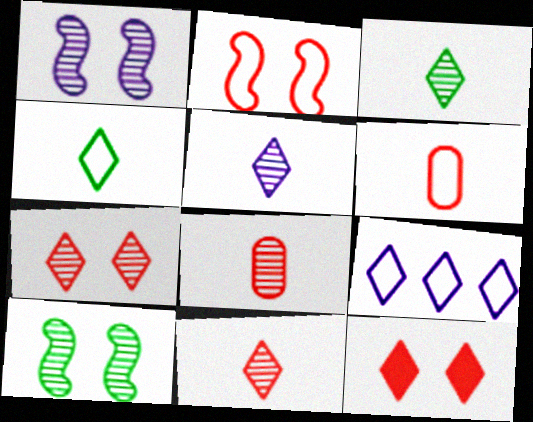[[3, 5, 11], 
[3, 9, 12]]